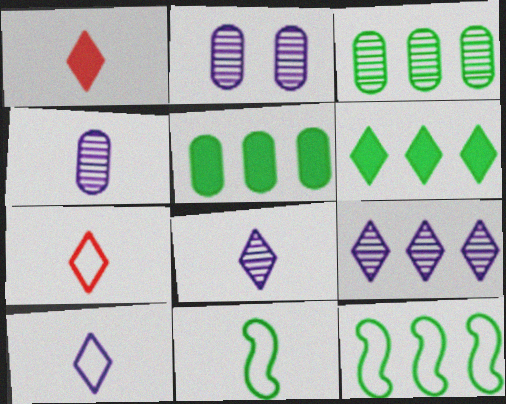[[1, 2, 12], 
[1, 4, 11], 
[3, 6, 12]]